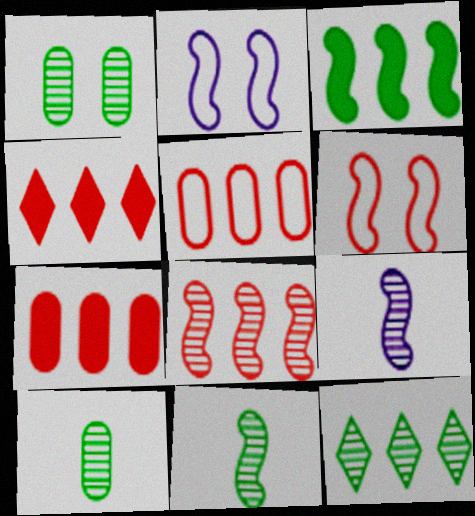[[1, 11, 12], 
[2, 4, 10], 
[3, 6, 9], 
[4, 5, 8]]